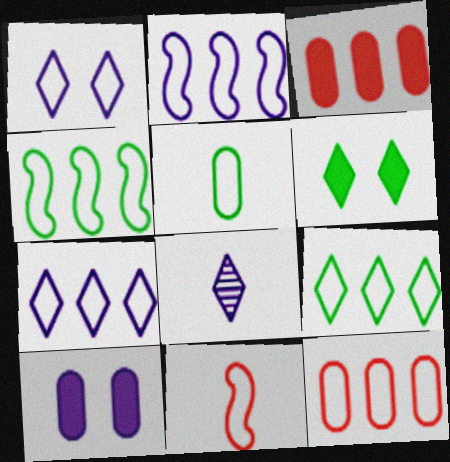[[2, 8, 10], 
[2, 9, 12], 
[4, 7, 12]]